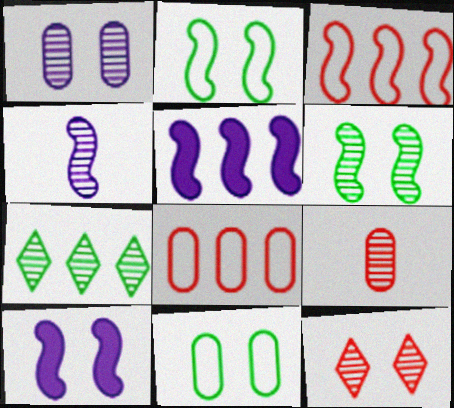[[1, 6, 12], 
[5, 7, 8], 
[10, 11, 12]]